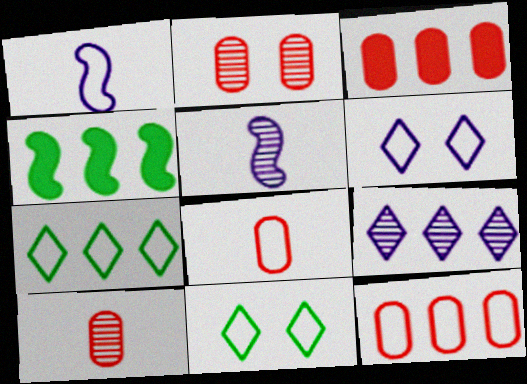[[1, 11, 12], 
[2, 3, 8], 
[3, 5, 11], 
[4, 6, 10], 
[4, 9, 12]]